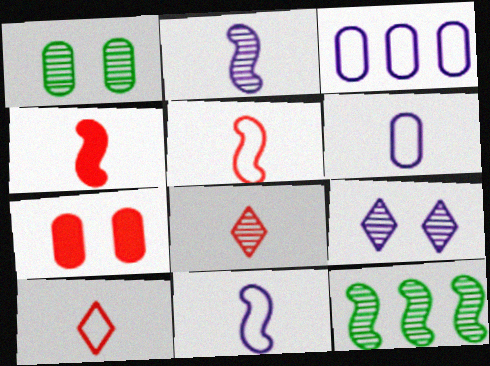[]